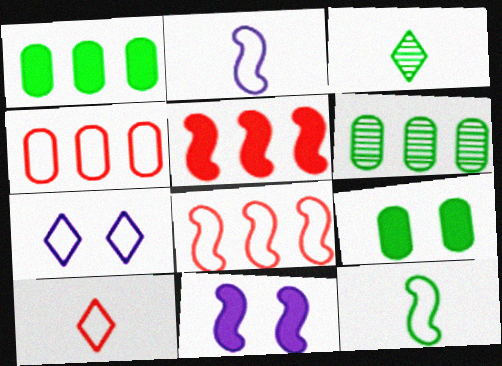[[3, 4, 11], 
[4, 7, 12], 
[6, 10, 11]]